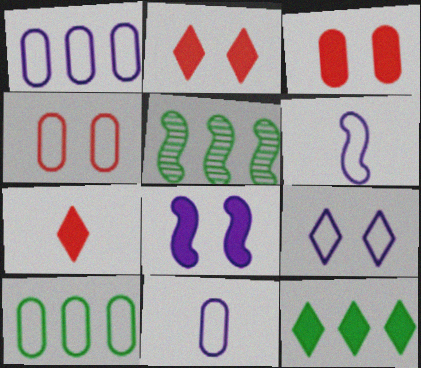[[1, 6, 9], 
[2, 5, 11], 
[4, 10, 11], 
[5, 10, 12]]